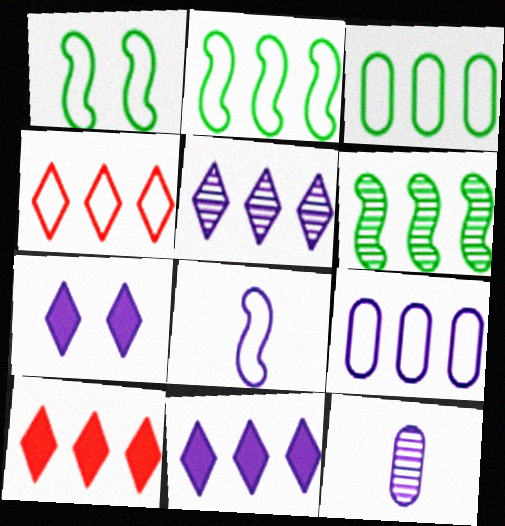[[1, 10, 12], 
[2, 4, 9], 
[6, 9, 10]]